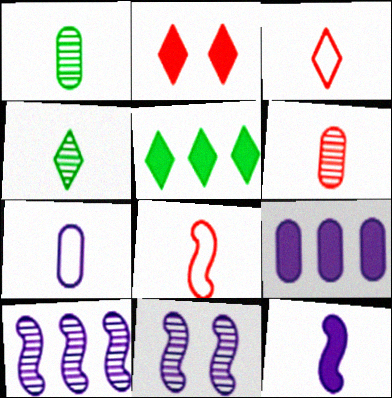[[1, 3, 12]]